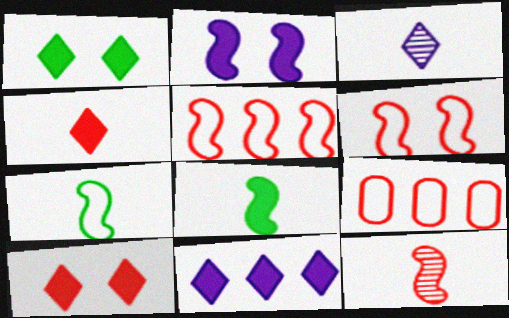[[1, 4, 11], 
[9, 10, 12]]